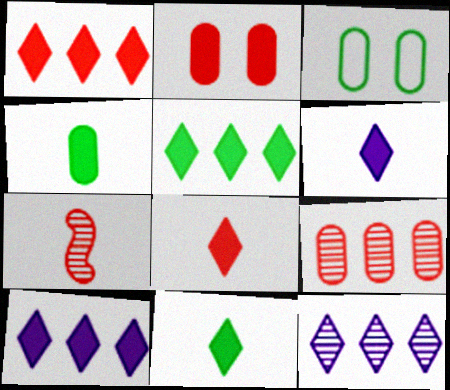[[1, 5, 10], 
[3, 7, 10], 
[6, 8, 11]]